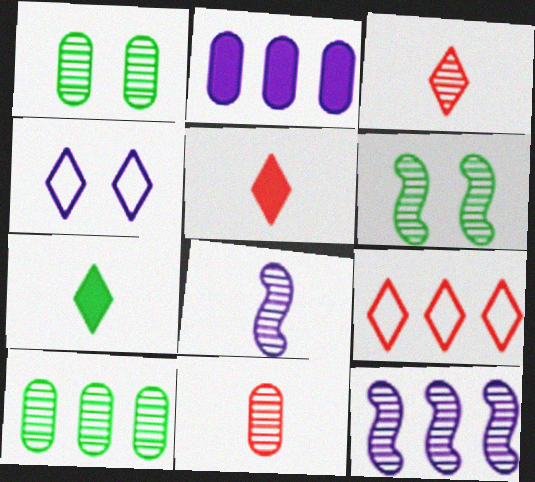[[1, 3, 12], 
[2, 4, 8]]